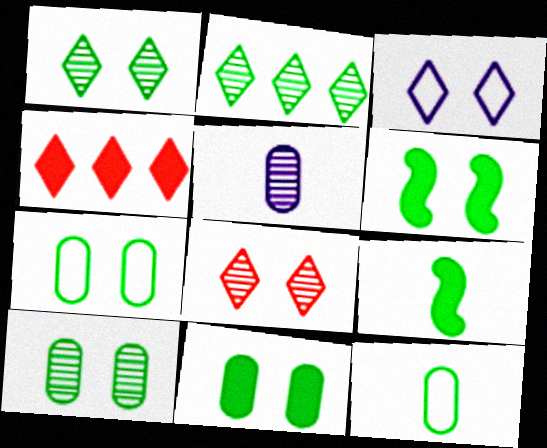[[1, 6, 7], 
[2, 6, 12], 
[2, 7, 9], 
[7, 10, 11]]